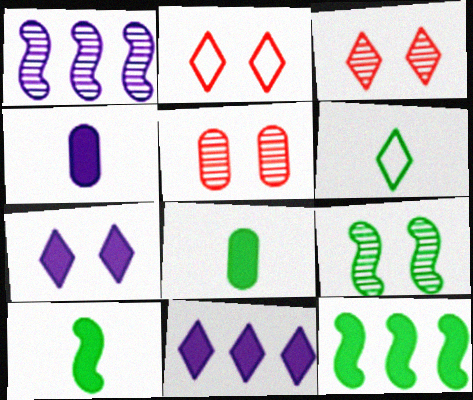[[1, 2, 8], 
[3, 6, 11]]